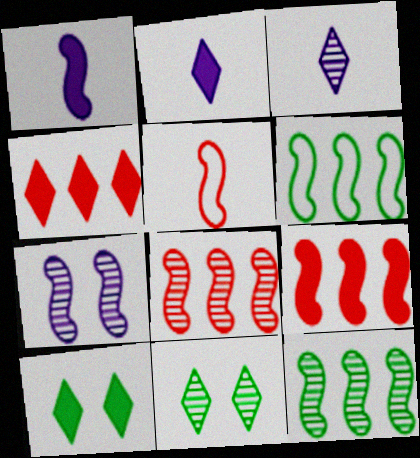[[2, 4, 10]]